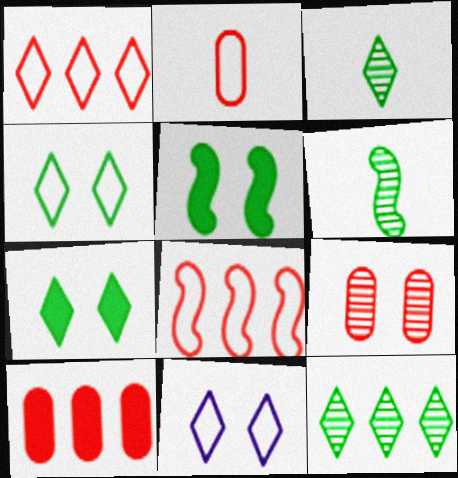[[2, 9, 10], 
[5, 9, 11], 
[6, 10, 11]]